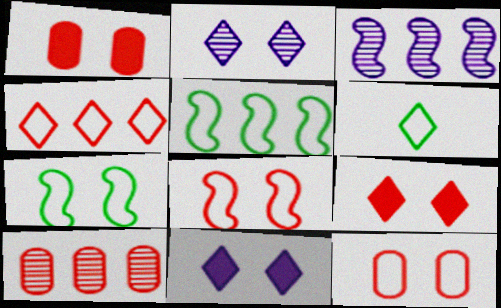[[1, 2, 7], 
[1, 3, 6]]